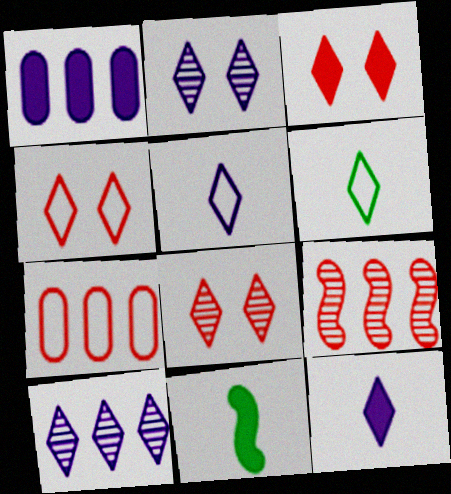[[1, 3, 11], 
[2, 7, 11], 
[3, 4, 8], 
[3, 6, 10]]